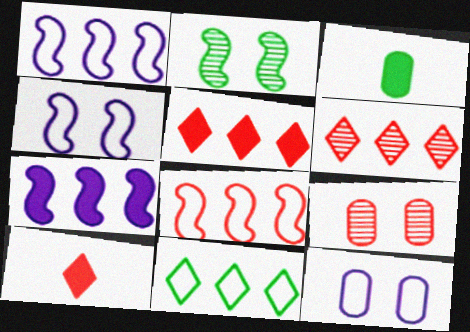[[2, 3, 11], 
[3, 4, 6], 
[8, 9, 10]]